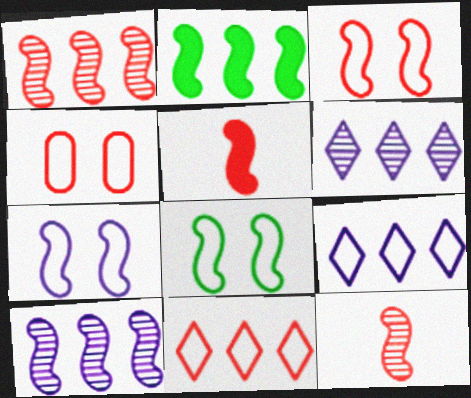[[1, 3, 5], 
[2, 7, 12], 
[3, 7, 8], 
[5, 8, 10]]